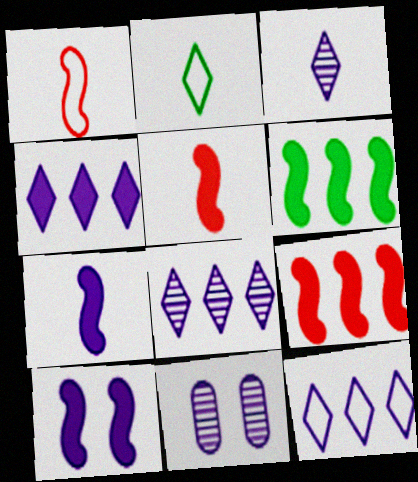[[2, 9, 11], 
[4, 8, 12], 
[5, 6, 10], 
[7, 11, 12]]